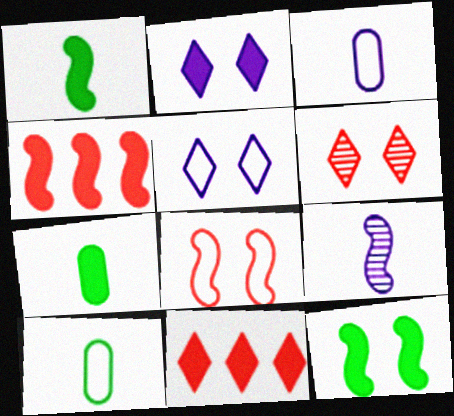[[2, 4, 7]]